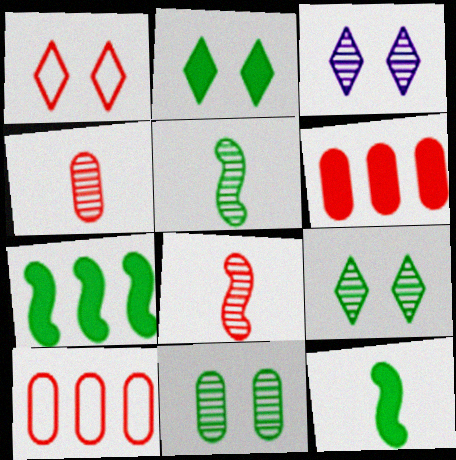[[1, 2, 3], 
[1, 6, 8], 
[3, 10, 12]]